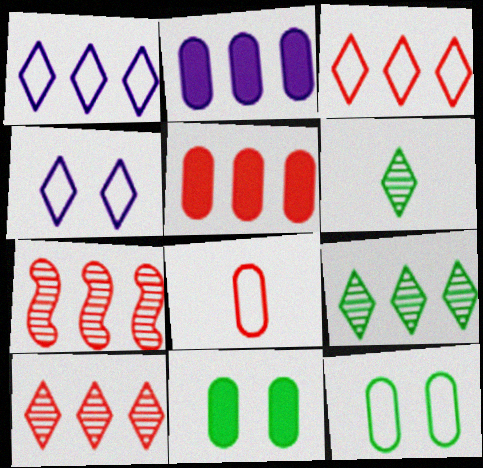[[3, 5, 7]]